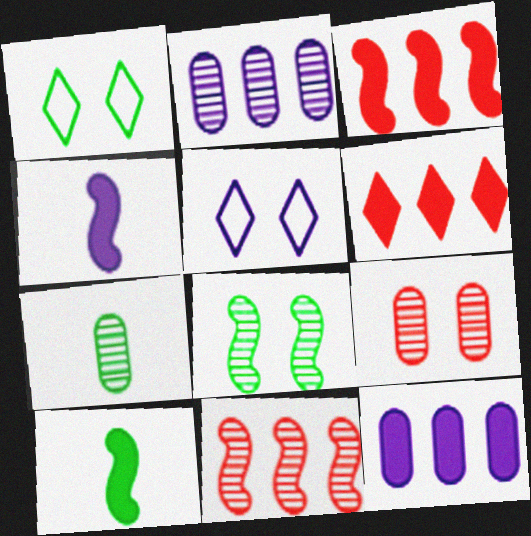[[2, 4, 5], 
[2, 7, 9], 
[3, 5, 7]]